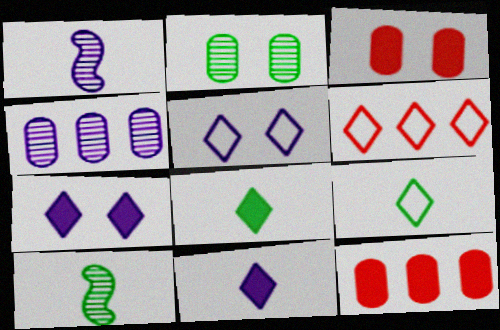[[5, 6, 9], 
[5, 10, 12]]